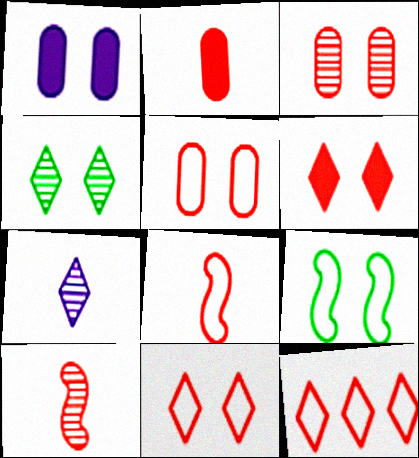[[5, 8, 12]]